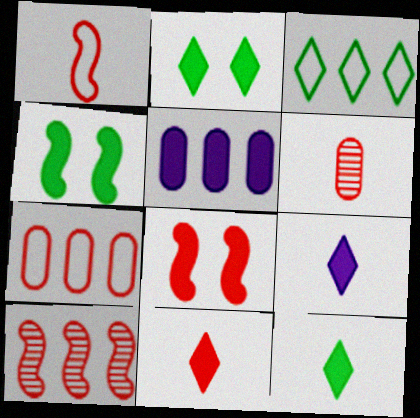[[1, 6, 11], 
[1, 8, 10], 
[3, 5, 10], 
[4, 5, 11], 
[5, 8, 12], 
[9, 11, 12]]